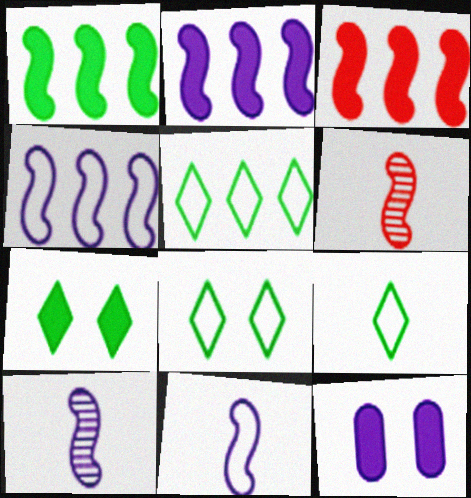[[1, 2, 3], 
[5, 6, 12], 
[5, 8, 9]]